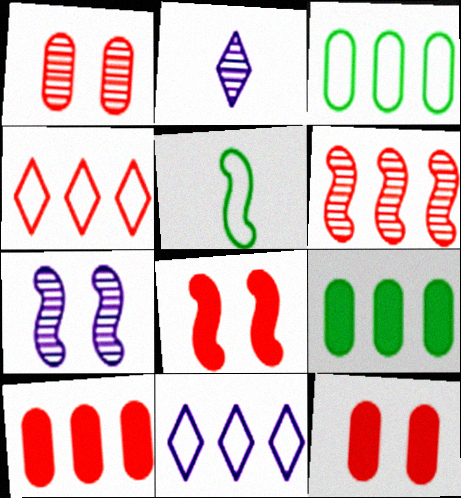[[2, 3, 8], 
[4, 6, 10], 
[6, 9, 11]]